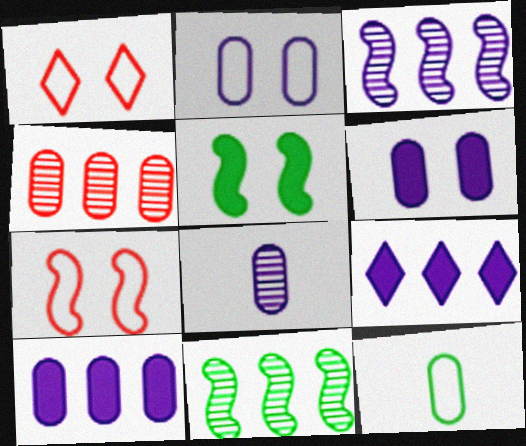[[2, 8, 10], 
[4, 6, 12]]